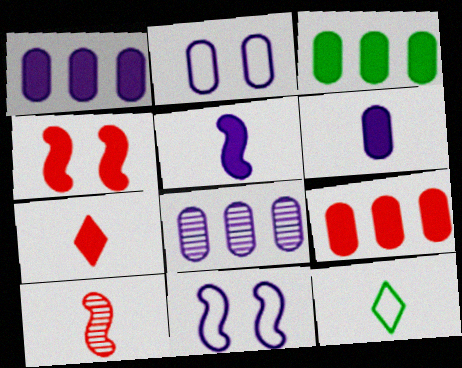[[1, 3, 9], 
[2, 6, 8], 
[4, 7, 9], 
[4, 8, 12], 
[6, 10, 12]]